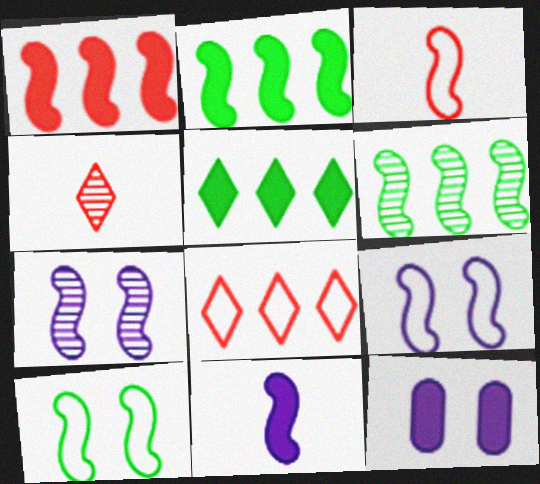[[2, 3, 7]]